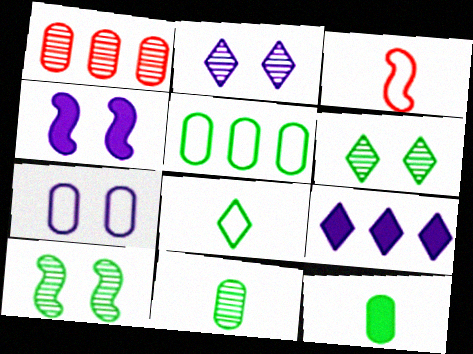[[1, 4, 8], 
[1, 7, 12], 
[2, 4, 7]]